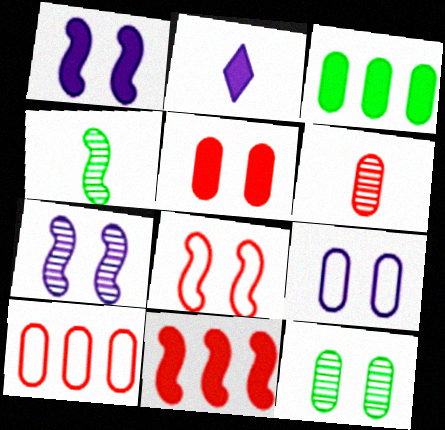[[3, 6, 9], 
[5, 6, 10], 
[5, 9, 12]]